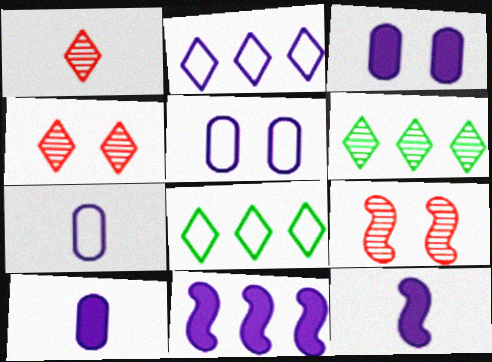[[8, 9, 10]]